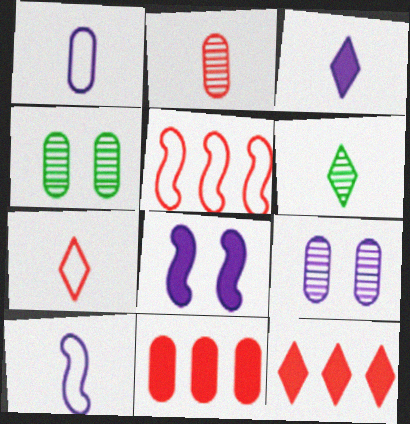[[1, 4, 11], 
[3, 4, 5], 
[3, 6, 7], 
[4, 10, 12]]